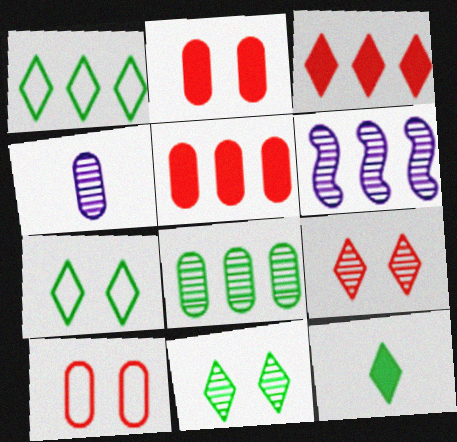[[1, 5, 6], 
[1, 11, 12], 
[6, 10, 12]]